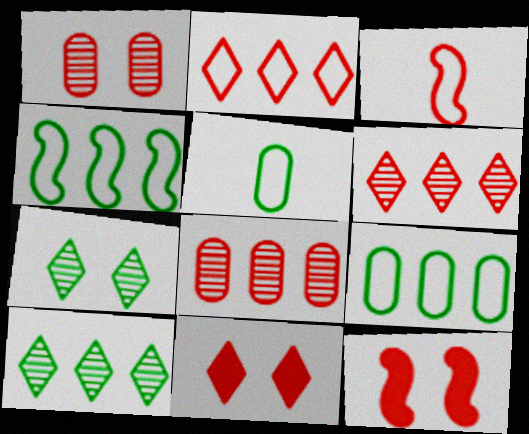[[3, 8, 11]]